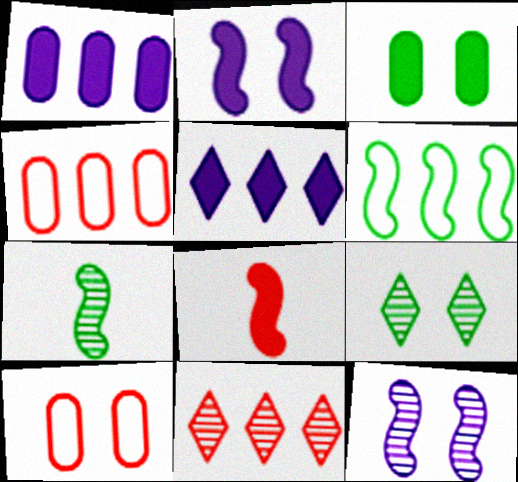[[1, 6, 11], 
[2, 9, 10], 
[3, 5, 8], 
[5, 7, 10], 
[6, 8, 12], 
[8, 10, 11]]